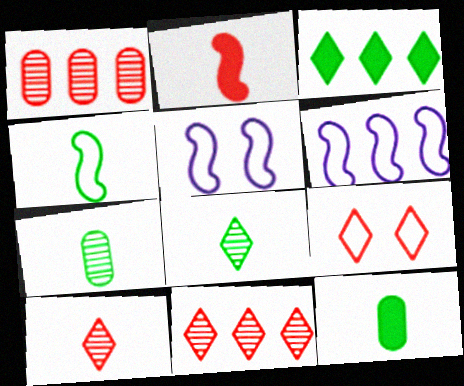[[1, 2, 9], 
[1, 3, 6], 
[4, 8, 12], 
[5, 11, 12]]